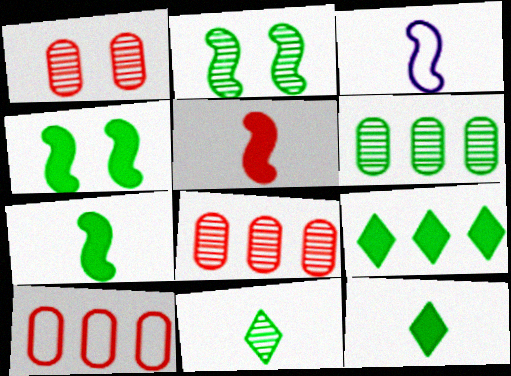[[1, 3, 9], 
[2, 6, 11]]